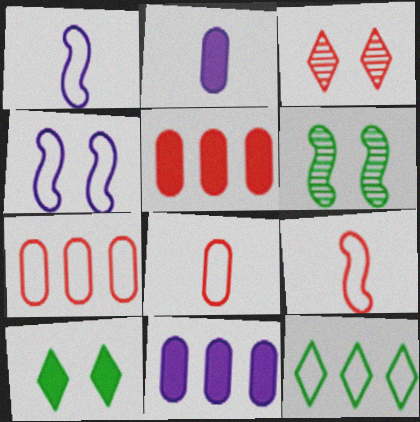[[3, 5, 9], 
[4, 8, 12]]